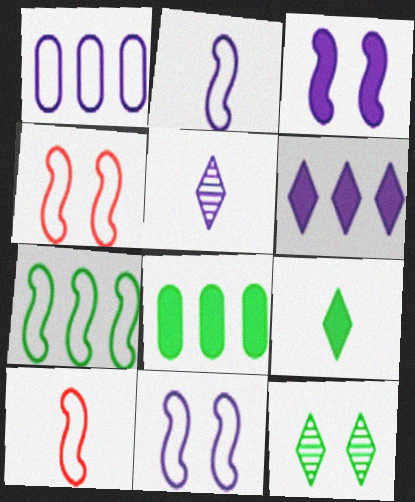[[1, 3, 5], 
[2, 4, 7], 
[4, 5, 8], 
[7, 10, 11]]